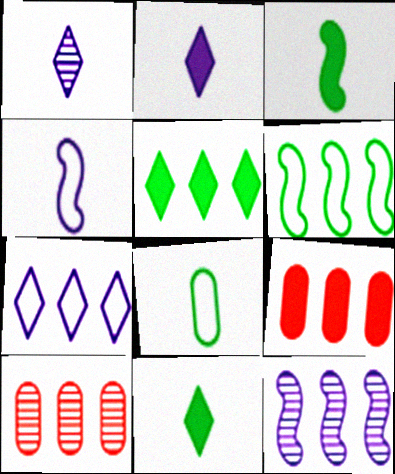[]